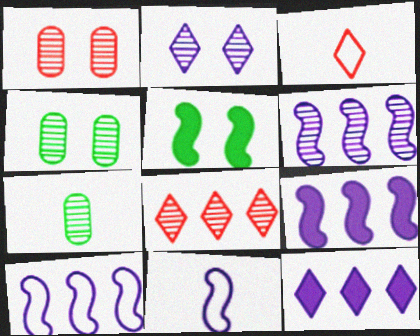[[3, 4, 9], 
[6, 9, 10]]